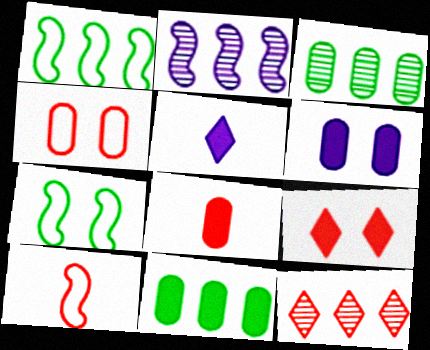[[2, 3, 12], 
[6, 8, 11]]